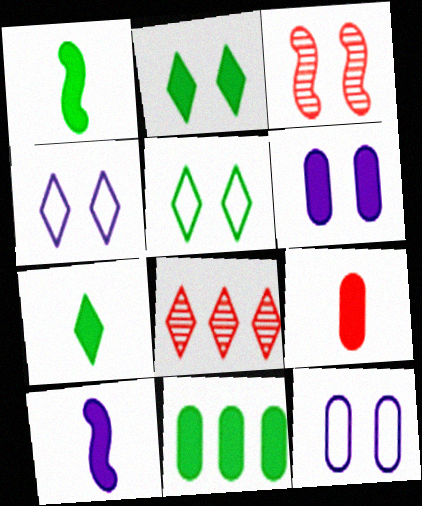[[1, 2, 11], 
[1, 8, 12], 
[2, 3, 12], 
[3, 5, 6], 
[4, 7, 8], 
[6, 9, 11], 
[7, 9, 10]]